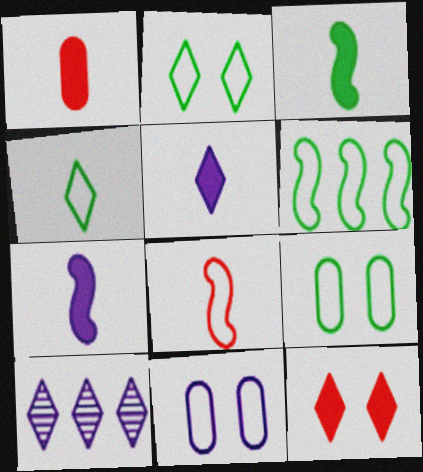[[1, 3, 5], 
[4, 6, 9], 
[4, 10, 12], 
[7, 10, 11]]